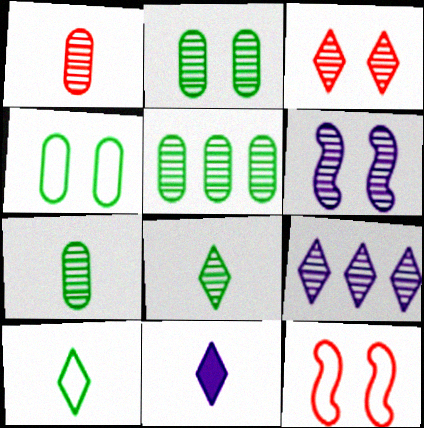[[2, 3, 6], 
[2, 5, 7], 
[3, 8, 9], 
[5, 11, 12]]